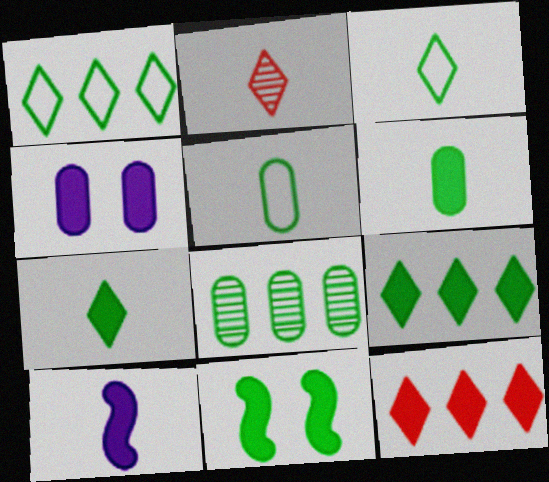[[2, 5, 10], 
[3, 8, 11], 
[6, 9, 11]]